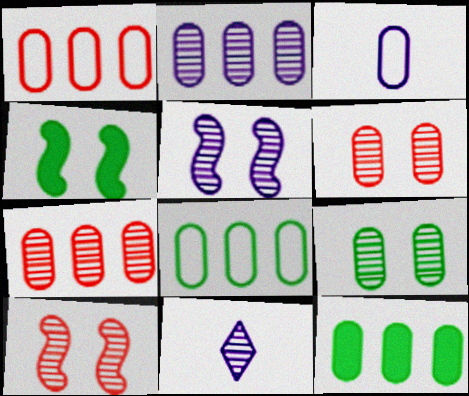[[1, 2, 12], 
[1, 4, 11], 
[2, 5, 11], 
[3, 6, 12]]